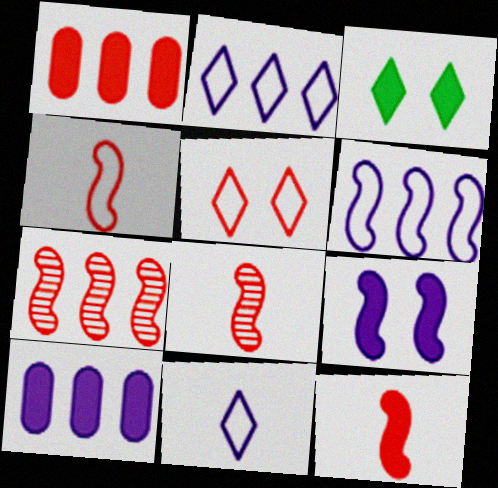[[1, 5, 8], 
[3, 10, 12], 
[4, 8, 12]]